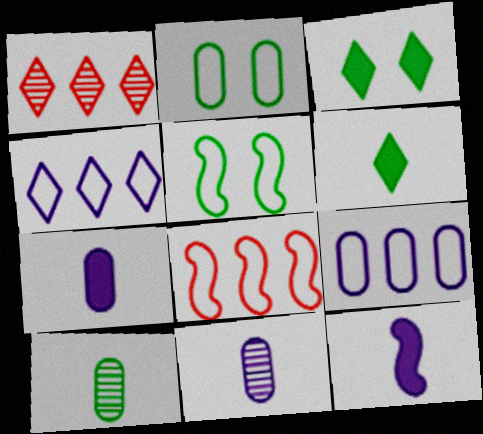[[1, 2, 12], 
[1, 5, 7], 
[3, 8, 11]]